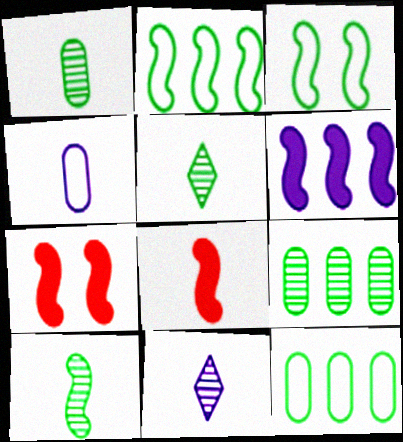[[1, 5, 10], 
[4, 5, 8], 
[7, 11, 12]]